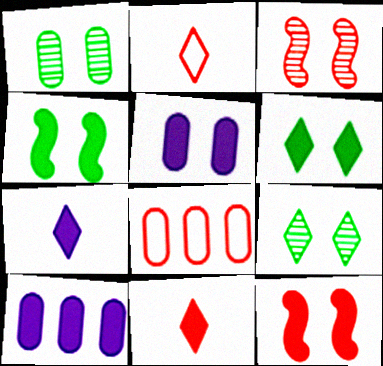[[3, 8, 11], 
[4, 10, 11], 
[5, 6, 12]]